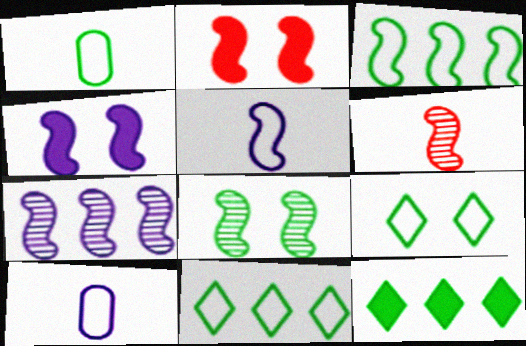[[1, 3, 9], 
[1, 8, 12], 
[3, 4, 6], 
[4, 5, 7], 
[6, 7, 8]]